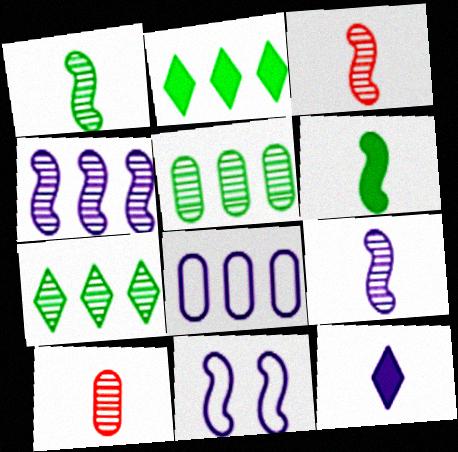[[1, 3, 9], 
[2, 10, 11]]